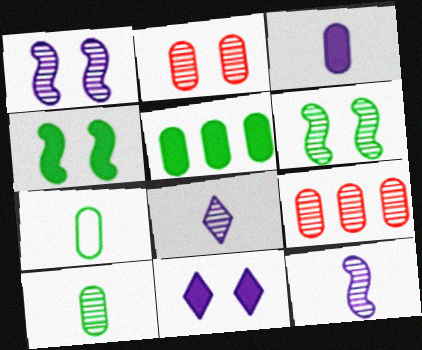[[6, 8, 9]]